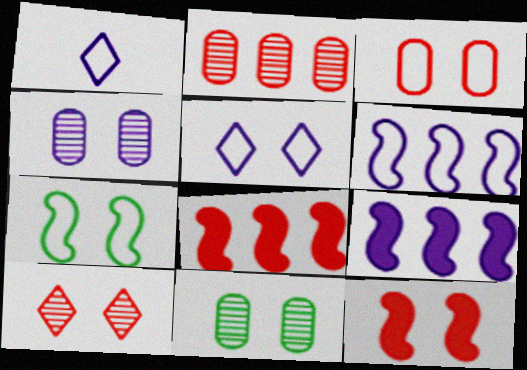[[1, 4, 9], 
[1, 8, 11], 
[3, 5, 7], 
[3, 10, 12], 
[5, 11, 12]]